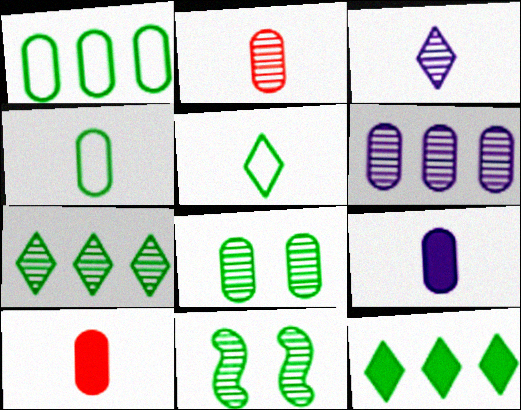[[2, 4, 9], 
[2, 6, 8], 
[4, 11, 12]]